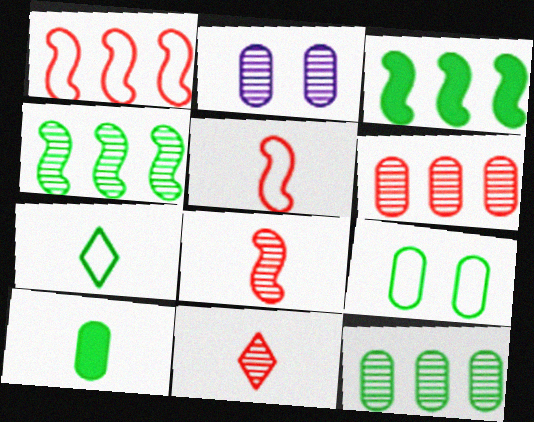[[2, 4, 11], 
[9, 10, 12]]